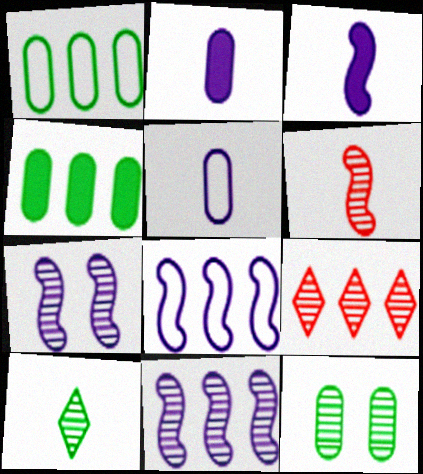[[3, 7, 8], 
[4, 8, 9]]